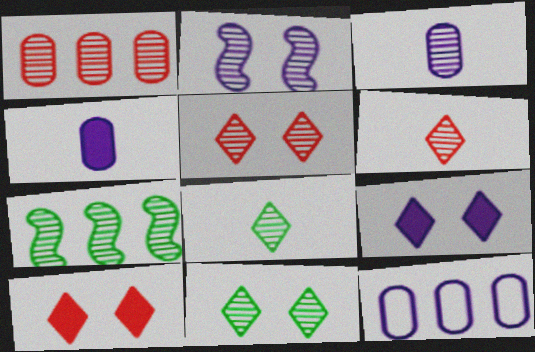[[1, 2, 8], 
[3, 5, 7]]